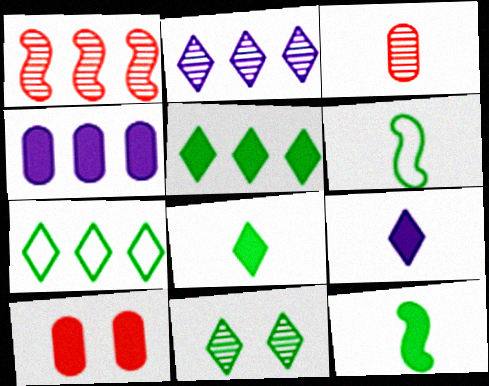[[1, 4, 7], 
[2, 6, 10], 
[3, 6, 9], 
[7, 8, 11]]